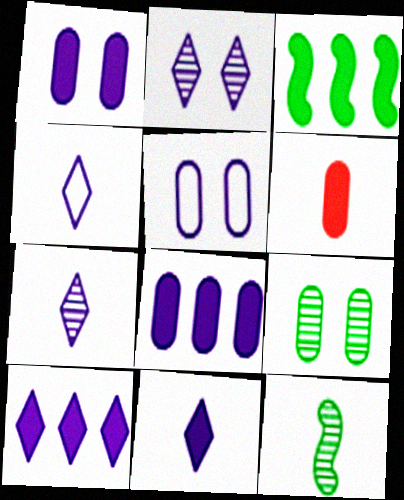[[2, 4, 10], 
[4, 6, 12], 
[4, 7, 11]]